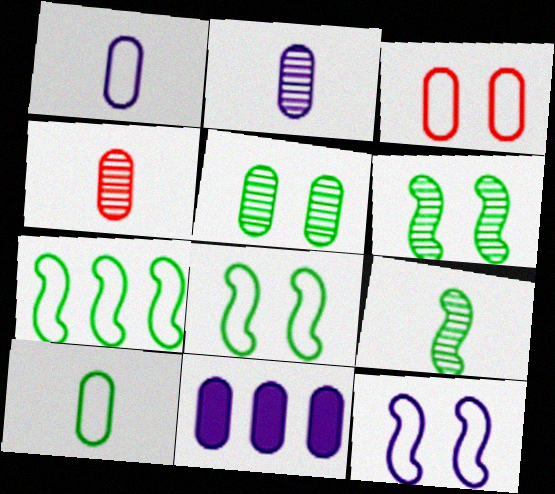[]